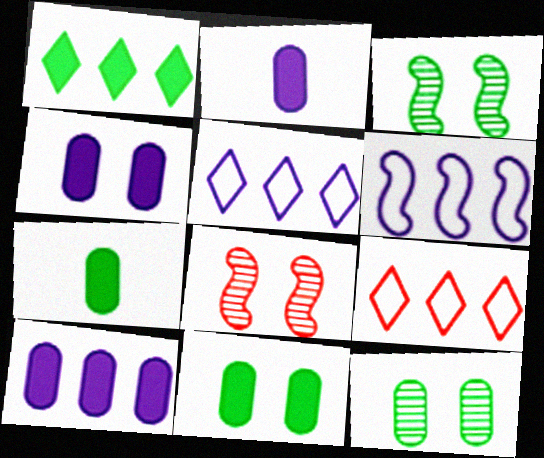[[2, 3, 9], 
[2, 4, 10], 
[5, 7, 8]]